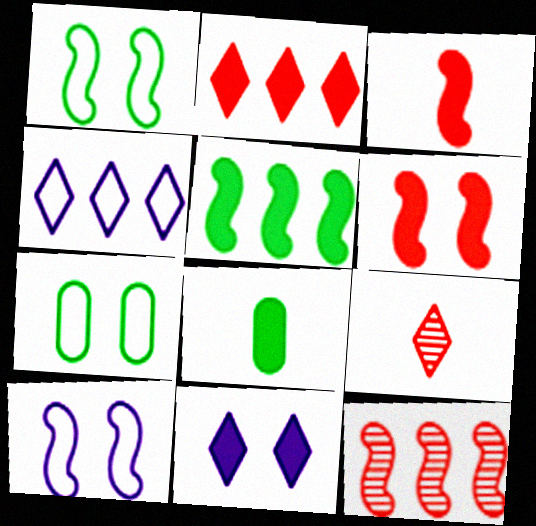[]